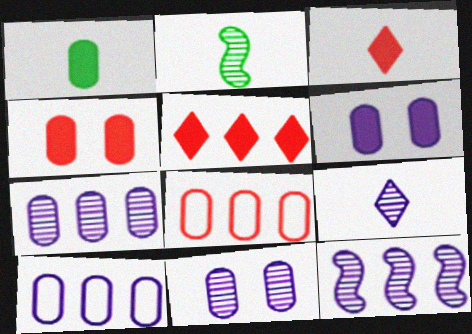[[1, 8, 11], 
[9, 11, 12]]